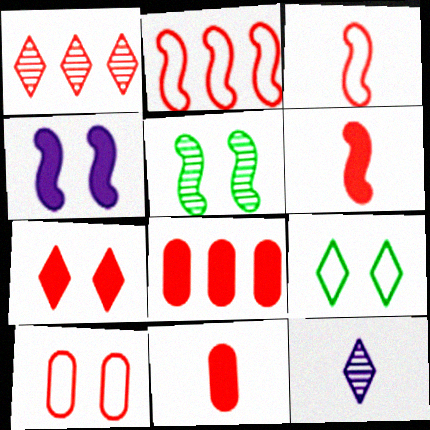[[1, 2, 8], 
[1, 6, 10], 
[6, 7, 8]]